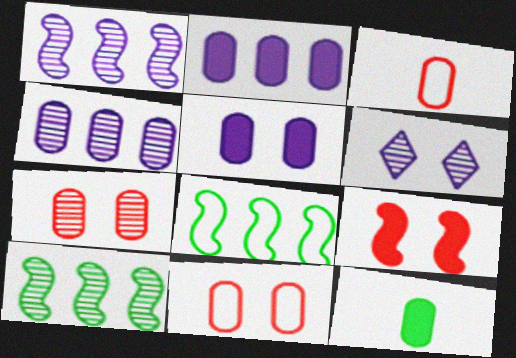[[4, 11, 12]]